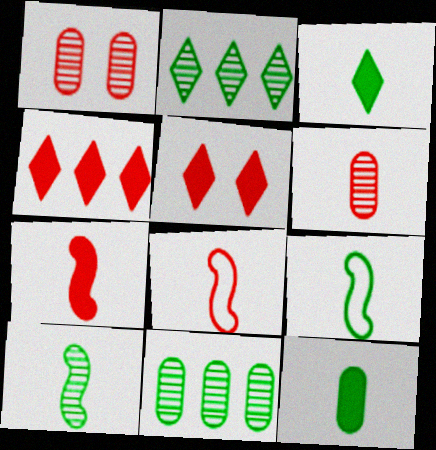[[1, 4, 8]]